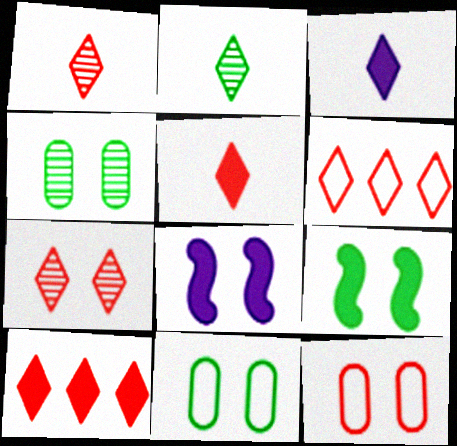[[5, 6, 7], 
[7, 8, 11]]